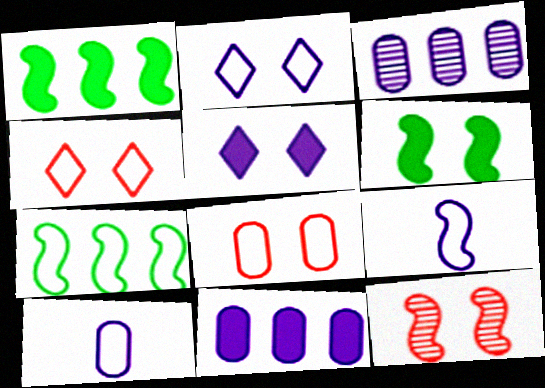[[1, 9, 12], 
[3, 5, 9], 
[4, 7, 10]]